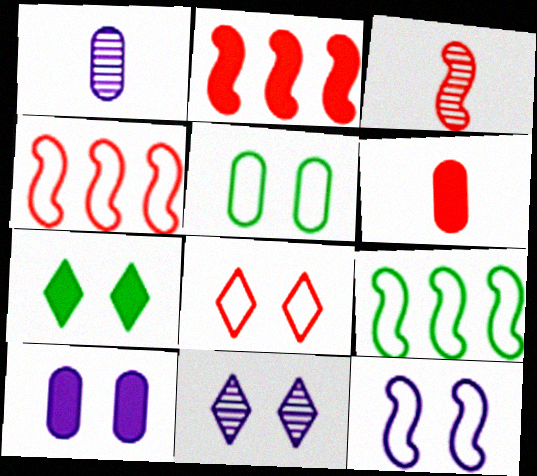[[1, 4, 7], 
[5, 8, 12], 
[6, 9, 11], 
[7, 8, 11], 
[10, 11, 12]]